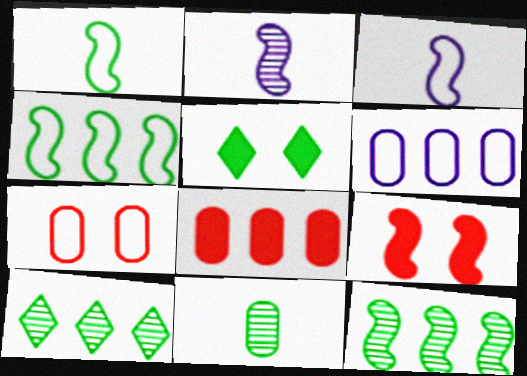[[2, 4, 9], 
[3, 9, 12], 
[4, 5, 11]]